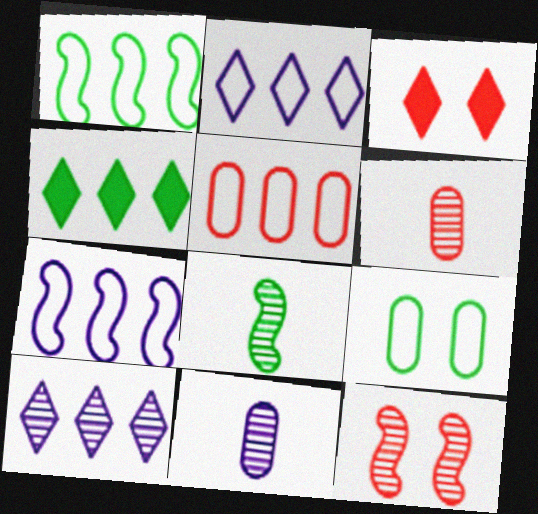[[1, 2, 5], 
[1, 3, 11], 
[4, 8, 9]]